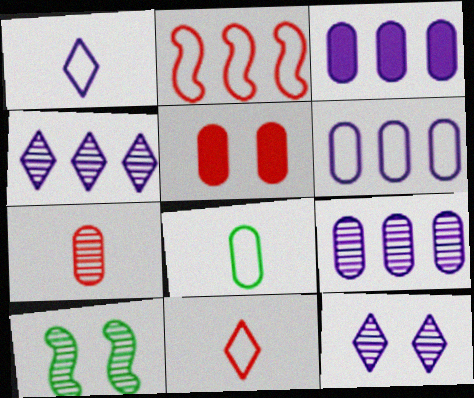[[3, 6, 9], 
[3, 10, 11], 
[4, 7, 10], 
[5, 8, 9]]